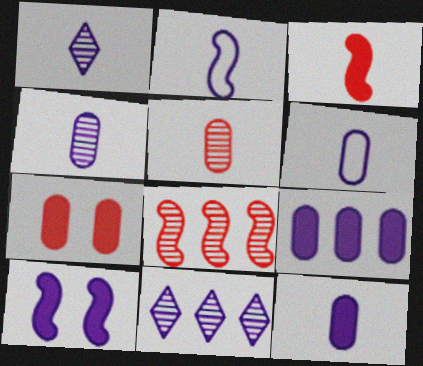[[1, 2, 12], 
[4, 6, 12], 
[6, 10, 11]]